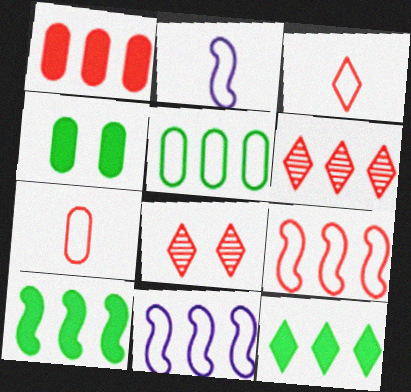[[1, 6, 9], 
[2, 4, 6]]